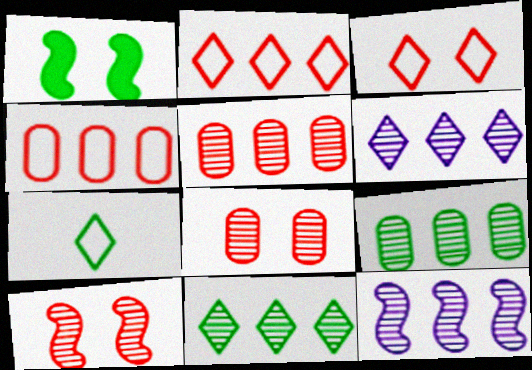[[1, 7, 9], 
[5, 11, 12]]